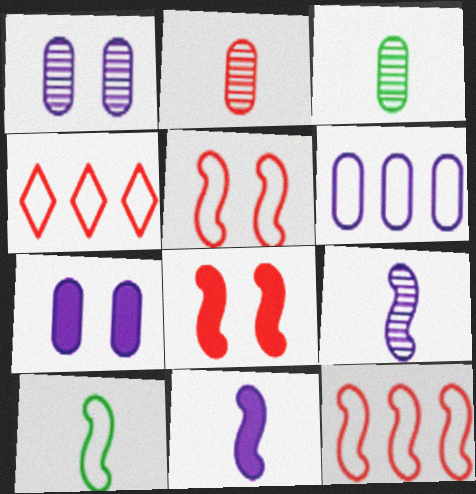[[2, 4, 8]]